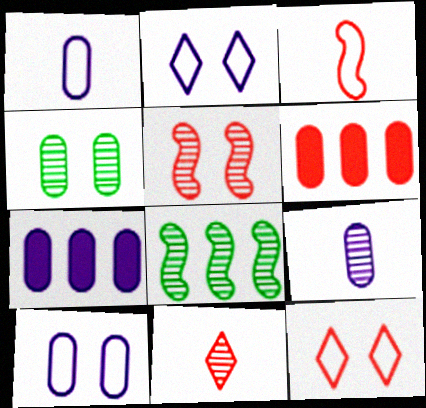[[1, 4, 6], 
[7, 9, 10]]